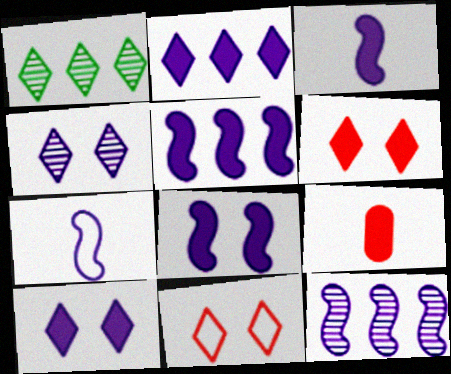[[3, 5, 8], 
[7, 8, 12]]